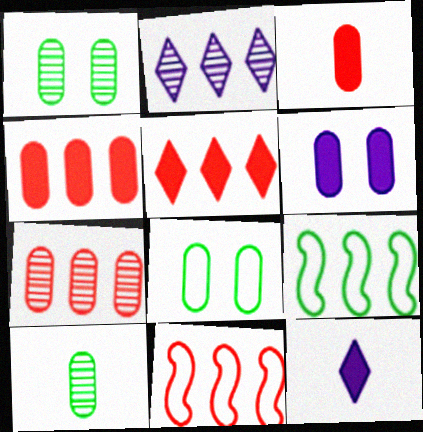[[1, 11, 12], 
[2, 4, 9], 
[5, 7, 11]]